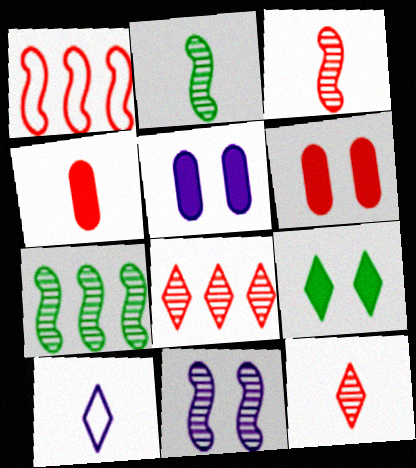[[1, 6, 12], 
[2, 4, 10], 
[3, 7, 11], 
[6, 7, 10], 
[8, 9, 10]]